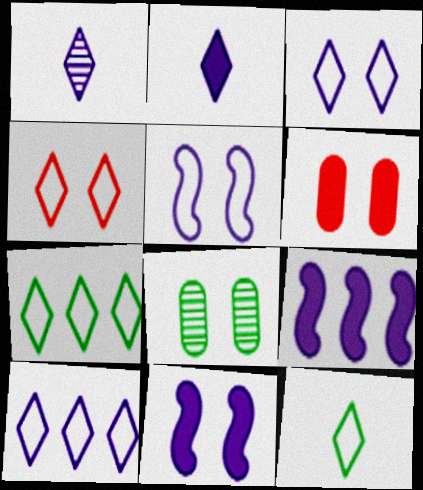[[4, 8, 11], 
[4, 10, 12]]